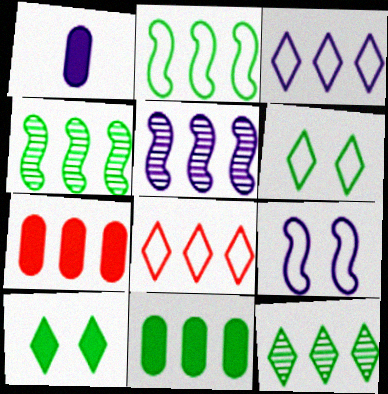[[2, 11, 12], 
[3, 4, 7], 
[5, 8, 11]]